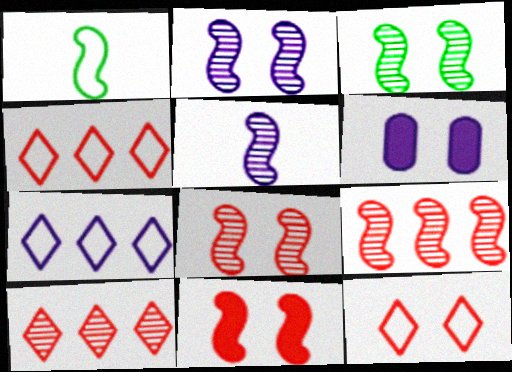[[1, 6, 10], 
[2, 3, 8], 
[3, 5, 9], 
[3, 6, 12], 
[5, 6, 7]]